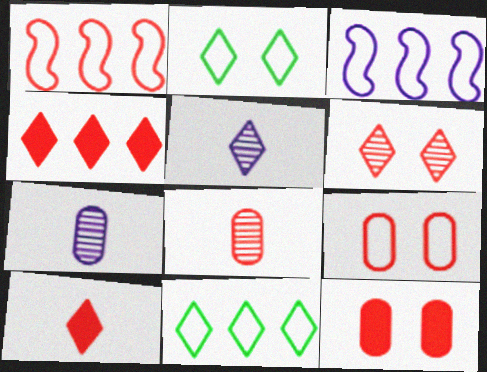[[2, 4, 5]]